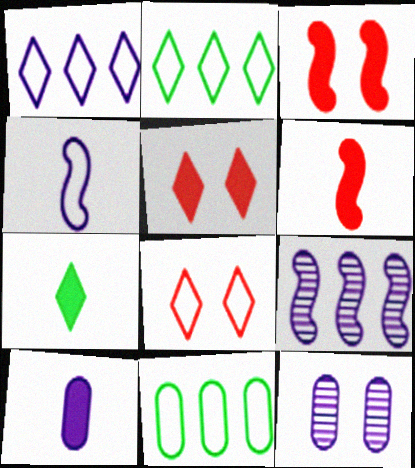[[2, 6, 12], 
[4, 8, 11], 
[6, 7, 10]]